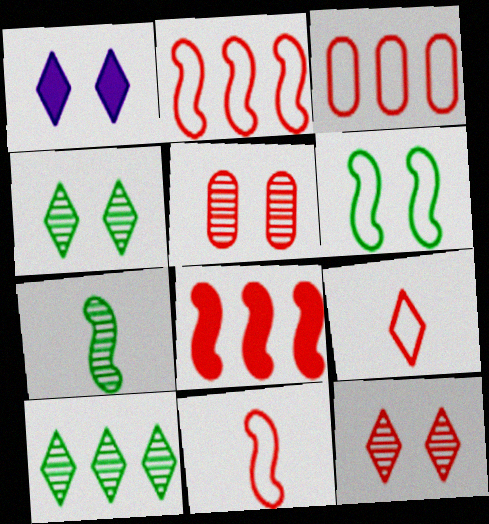[[1, 3, 7], 
[1, 5, 6], 
[1, 9, 10], 
[5, 8, 9]]